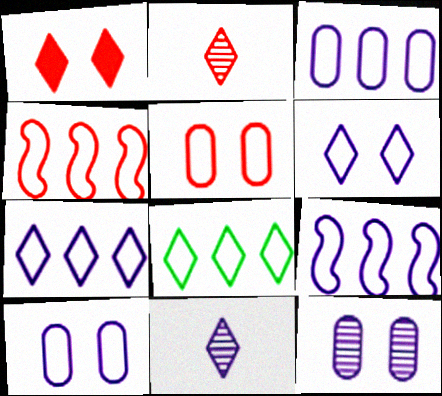[[1, 8, 11], 
[3, 4, 8], 
[3, 7, 9]]